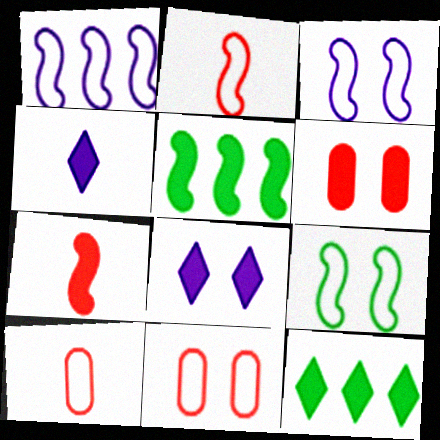[[1, 2, 9], 
[4, 5, 6]]